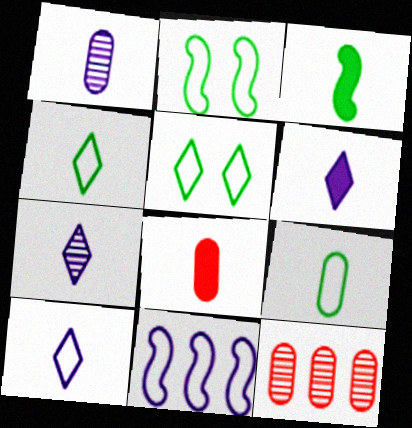[[1, 8, 9], 
[2, 6, 12], 
[3, 6, 8], 
[6, 7, 10]]